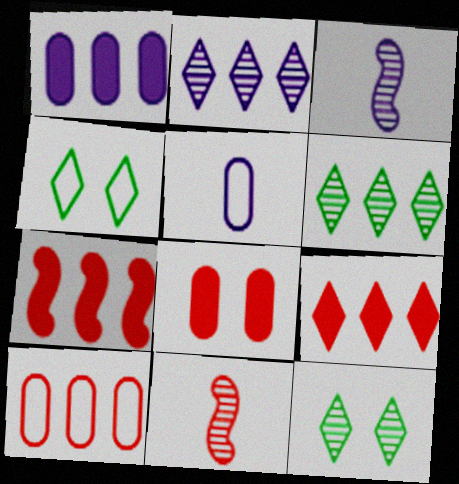[[1, 4, 11], 
[5, 7, 12]]